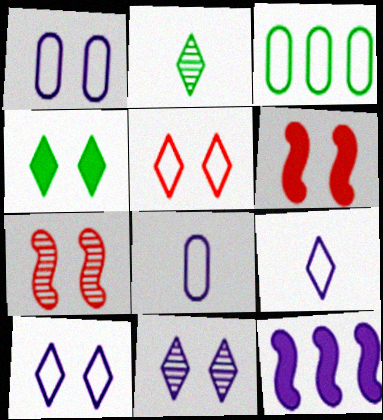[[1, 4, 7], 
[4, 5, 11], 
[8, 11, 12]]